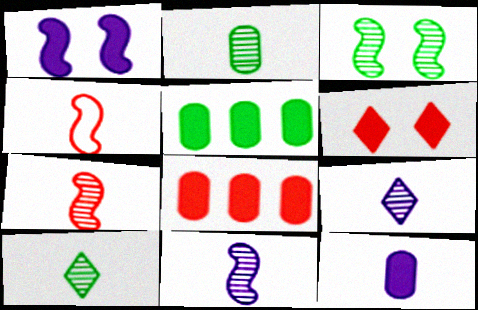[[2, 7, 9], 
[4, 10, 12]]